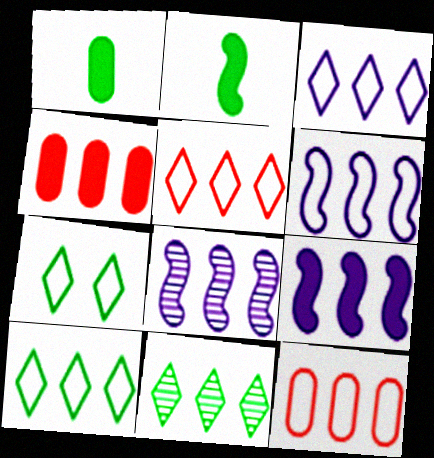[[3, 5, 10], 
[4, 6, 11], 
[4, 8, 10], 
[6, 8, 9], 
[6, 10, 12], 
[9, 11, 12]]